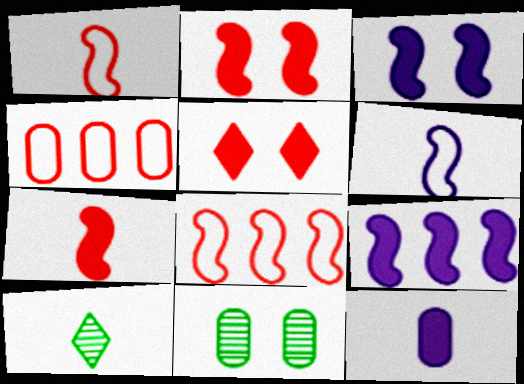[[1, 10, 12], 
[3, 4, 10], 
[4, 11, 12]]